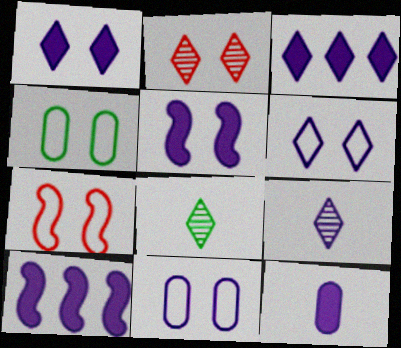[[1, 10, 12], 
[2, 4, 5], 
[3, 5, 12], 
[3, 6, 9], 
[4, 6, 7], 
[9, 10, 11]]